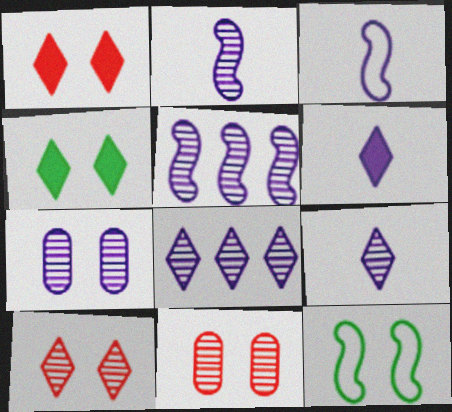[[1, 7, 12], 
[2, 7, 8], 
[5, 7, 9]]